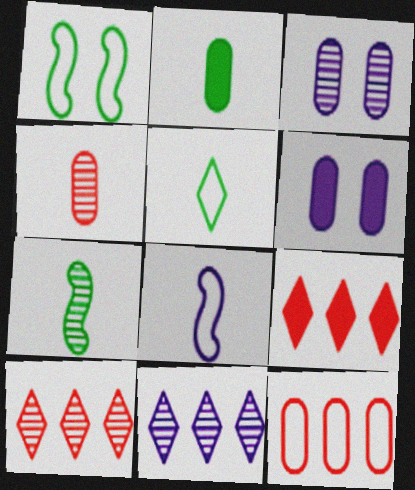[[2, 3, 12], 
[2, 5, 7], 
[3, 7, 10], 
[6, 8, 11]]